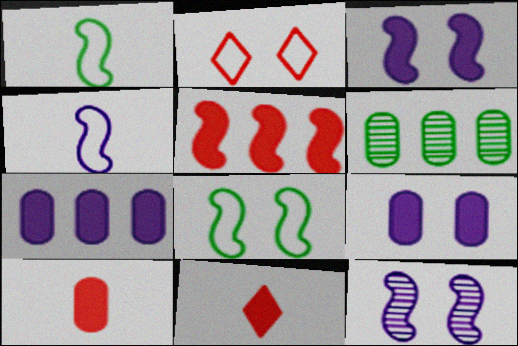[[1, 5, 12]]